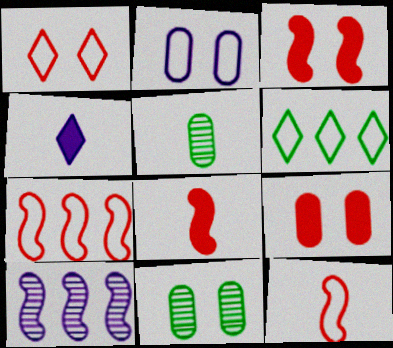[[2, 4, 10], 
[2, 6, 12], 
[2, 9, 11], 
[4, 5, 12], 
[4, 7, 11]]